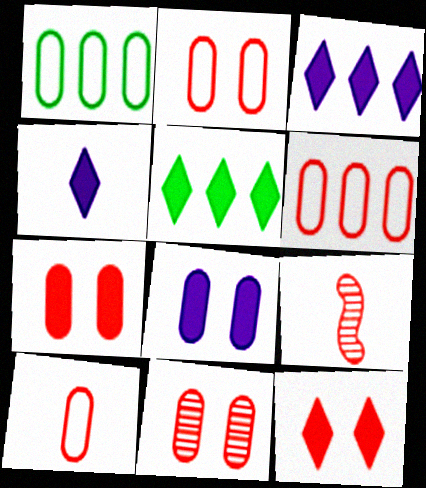[[2, 6, 10], 
[2, 7, 11], 
[4, 5, 12], 
[6, 9, 12]]